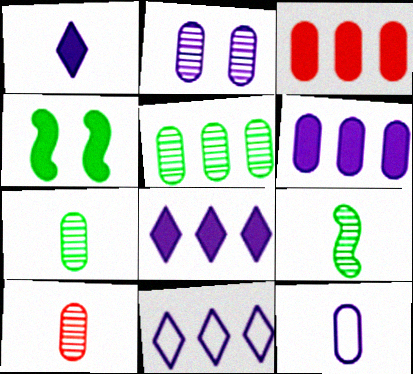[[1, 3, 4], 
[2, 5, 10], 
[2, 6, 12], 
[4, 10, 11]]